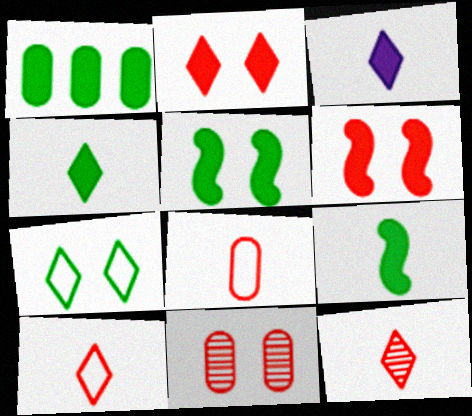[[1, 3, 6], 
[1, 4, 5]]